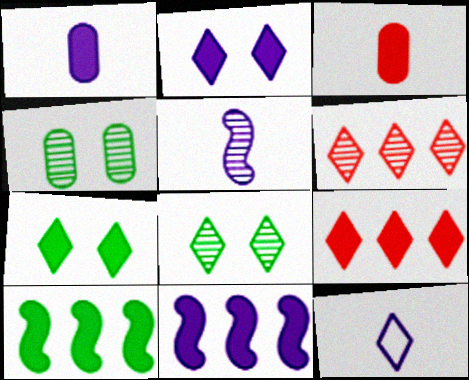[[1, 2, 11], 
[1, 5, 12], 
[2, 3, 10], 
[3, 7, 11], 
[4, 5, 6], 
[6, 7, 12], 
[8, 9, 12]]